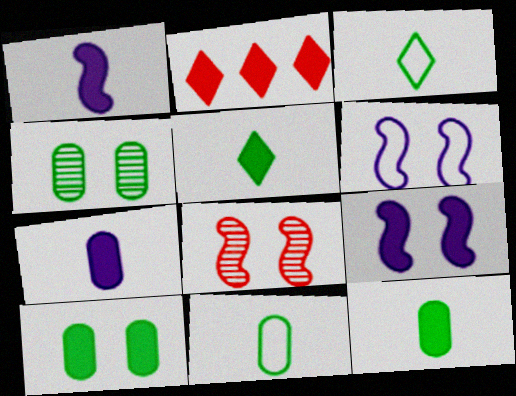[[1, 2, 10], 
[2, 9, 12]]